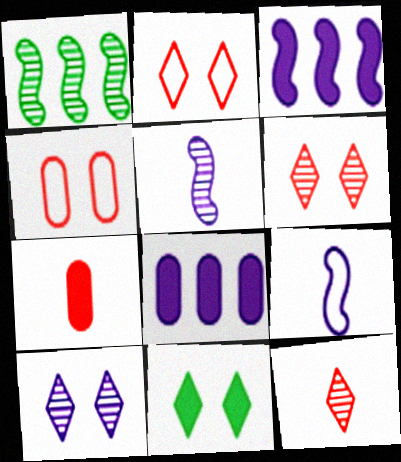[[2, 10, 11], 
[3, 7, 11], 
[8, 9, 10]]